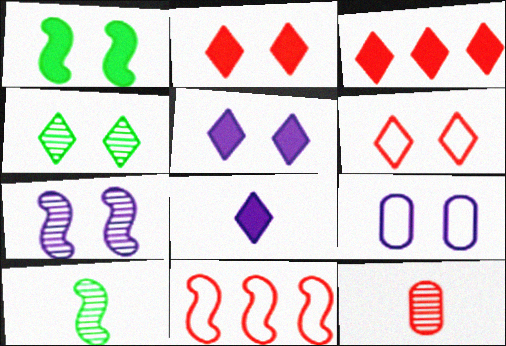[[2, 11, 12], 
[3, 9, 10], 
[4, 5, 6], 
[5, 7, 9]]